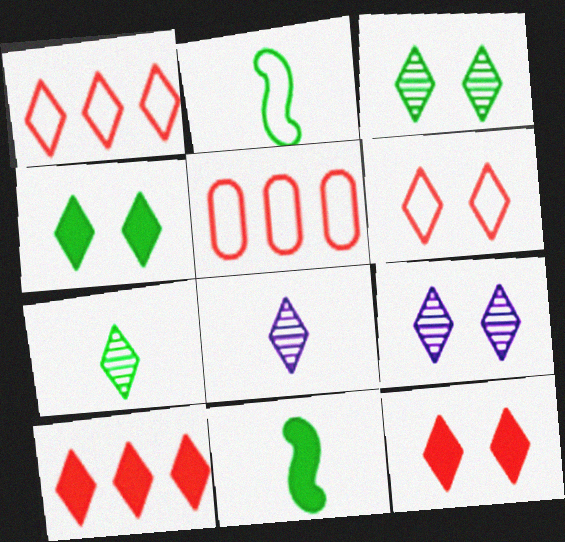[[1, 4, 8], 
[4, 6, 9], 
[5, 9, 11]]